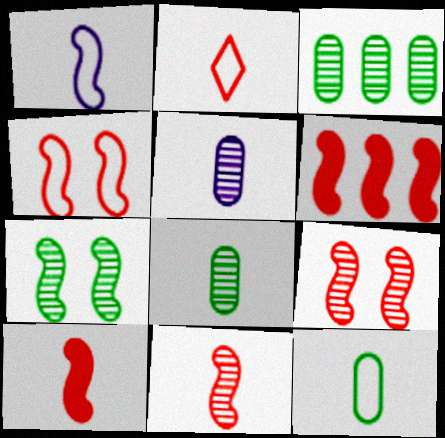[[1, 2, 12], 
[1, 6, 7], 
[4, 6, 11]]